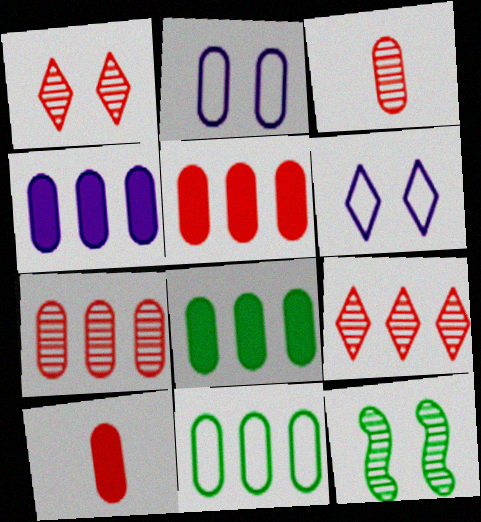[[2, 3, 8], 
[4, 5, 8], 
[4, 7, 11]]